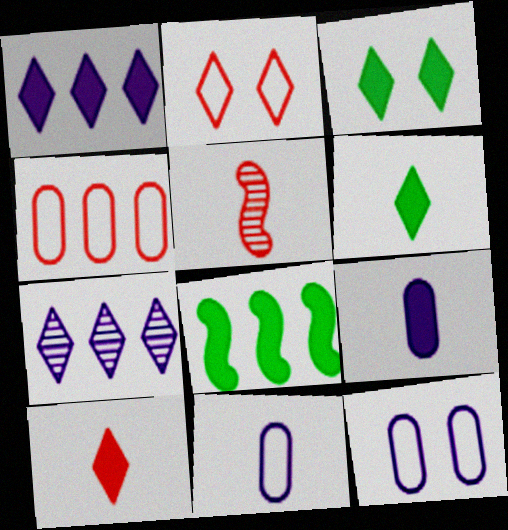[[1, 3, 10], 
[2, 6, 7], 
[4, 7, 8], 
[5, 6, 11]]